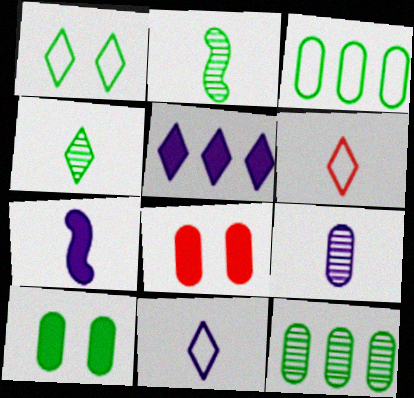[[3, 8, 9], 
[7, 9, 11]]